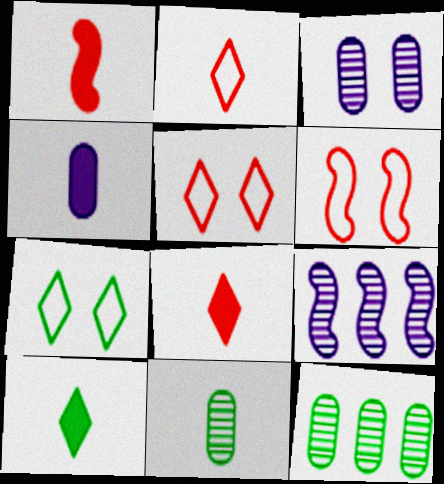[[1, 4, 10]]